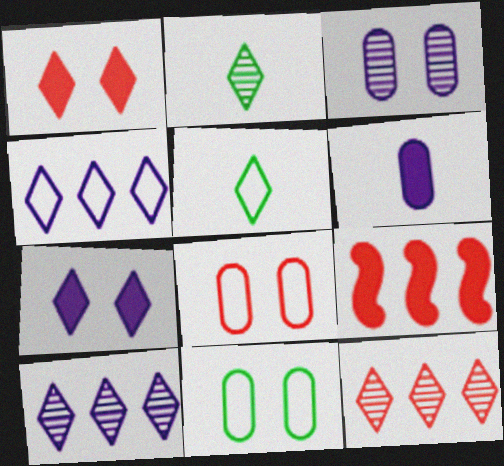[[1, 2, 4], 
[1, 5, 10], 
[3, 5, 9], 
[5, 7, 12]]